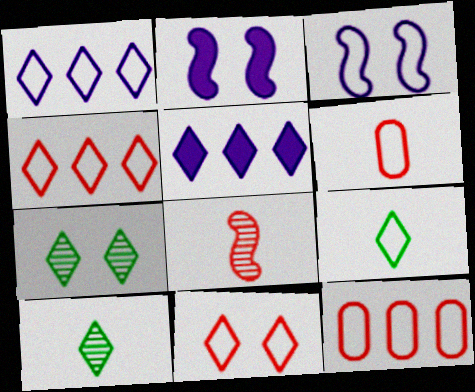[[1, 9, 11], 
[2, 10, 12], 
[3, 9, 12], 
[5, 10, 11]]